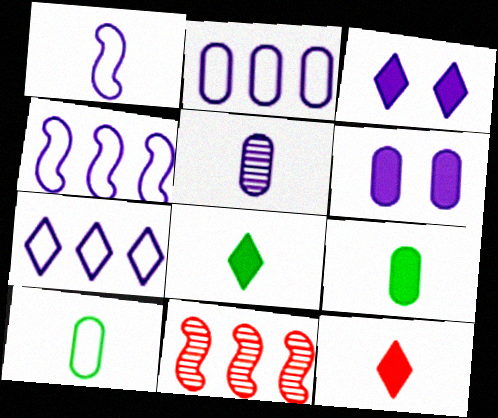[[2, 4, 7], 
[2, 5, 6], 
[3, 4, 5], 
[3, 10, 11]]